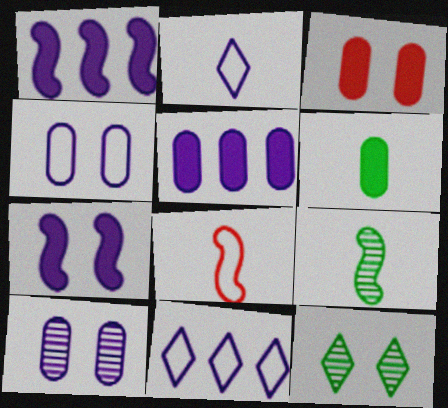[[1, 2, 10], 
[3, 5, 6], 
[3, 9, 11], 
[5, 8, 12]]